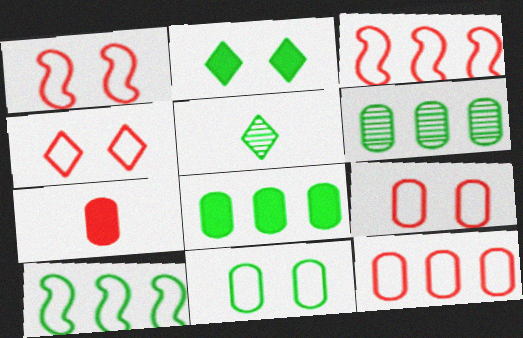[[1, 4, 9]]